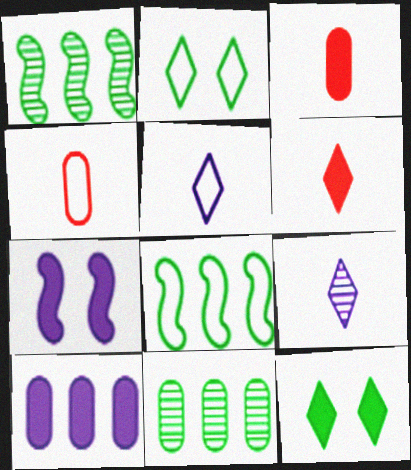[]